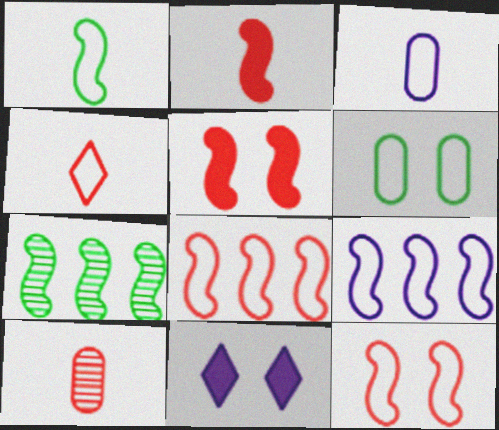[[1, 3, 4], 
[1, 9, 12], 
[2, 4, 10], 
[4, 6, 9]]